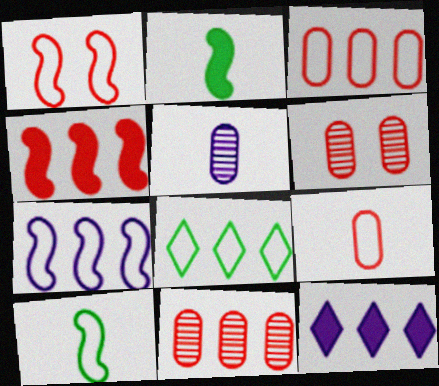[[1, 7, 10], 
[3, 7, 8], 
[6, 10, 12]]